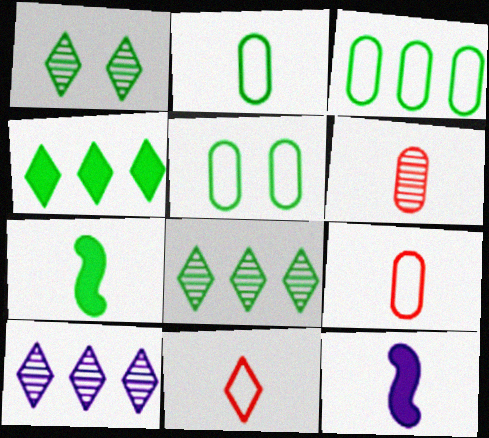[[1, 3, 7], 
[2, 3, 5], 
[5, 7, 8]]